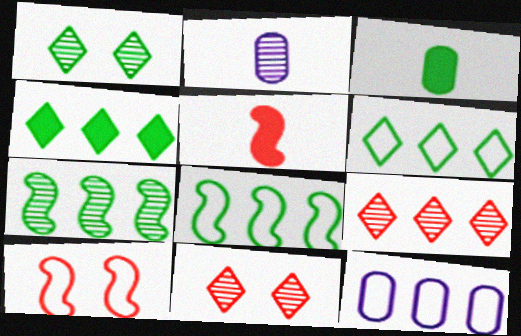[[1, 3, 8], 
[1, 5, 12], 
[2, 4, 10], 
[2, 7, 11]]